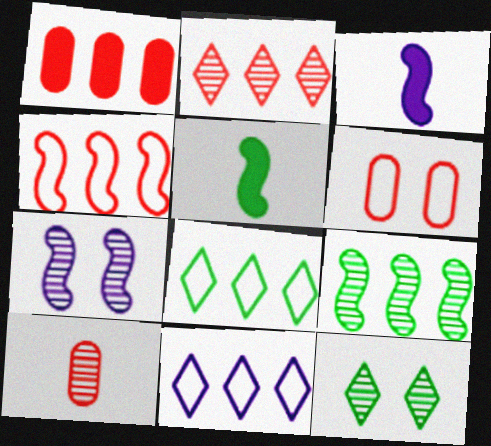[[1, 2, 4], 
[1, 6, 10], 
[1, 9, 11], 
[4, 5, 7]]